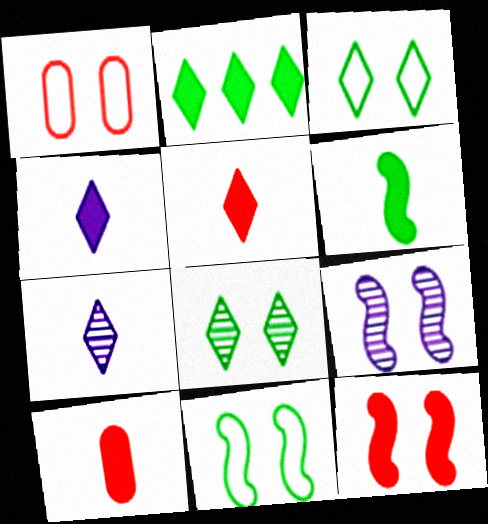[[4, 6, 10], 
[9, 11, 12]]